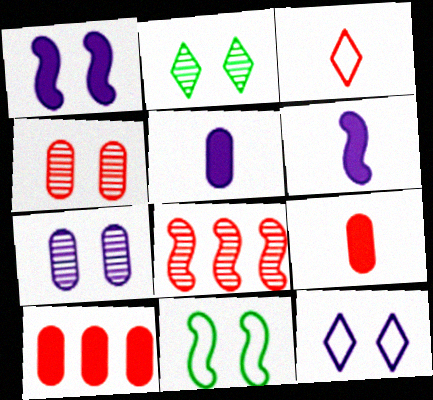[[1, 7, 12], 
[6, 8, 11]]